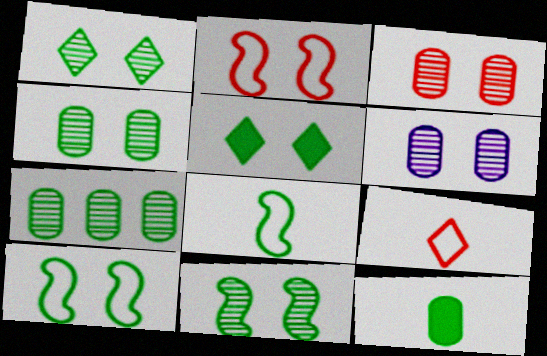[[1, 4, 11], 
[2, 5, 6], 
[3, 4, 6], 
[4, 5, 10], 
[5, 7, 8]]